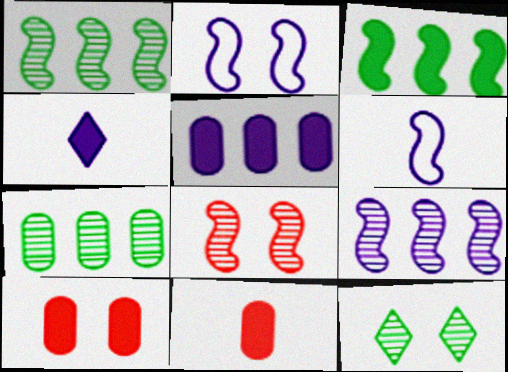[[2, 10, 12], 
[3, 4, 10], 
[3, 6, 8]]